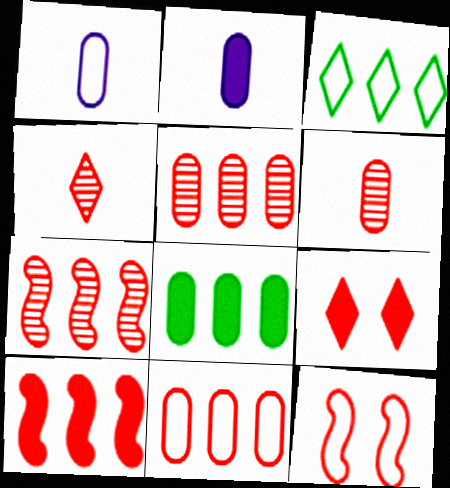[[1, 3, 12]]